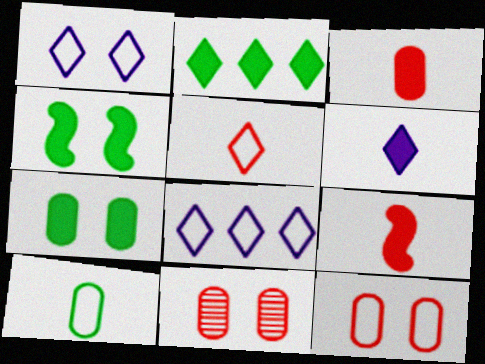[[1, 4, 11]]